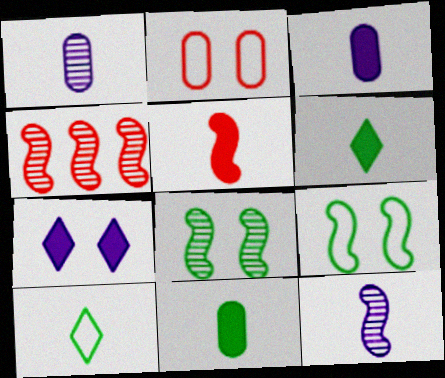[[1, 5, 10], 
[2, 7, 8], 
[3, 5, 6], 
[4, 8, 12]]